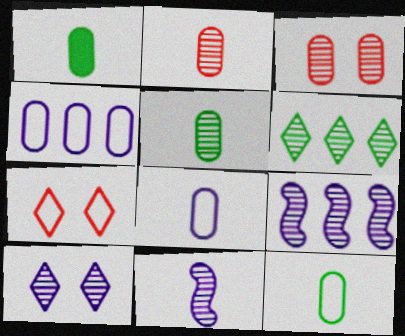[[1, 2, 8], 
[1, 3, 4], 
[1, 5, 12], 
[1, 7, 9], 
[3, 6, 11]]